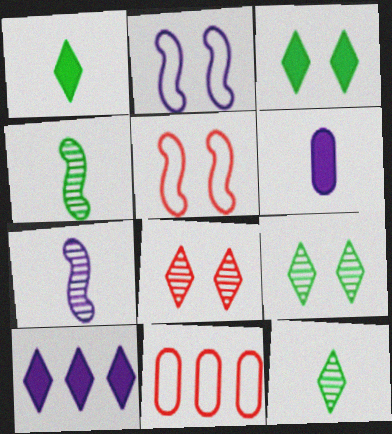[[3, 7, 11]]